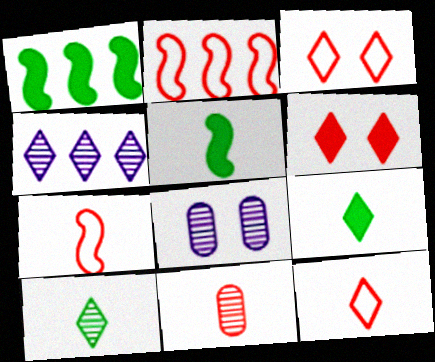[[1, 8, 12], 
[2, 6, 11], 
[2, 8, 9], 
[3, 4, 9]]